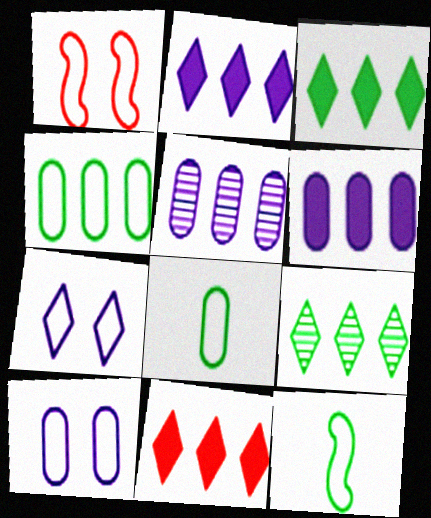[[2, 3, 11]]